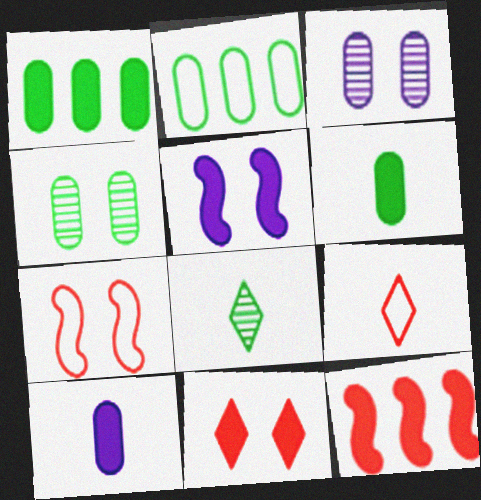[[2, 4, 6]]